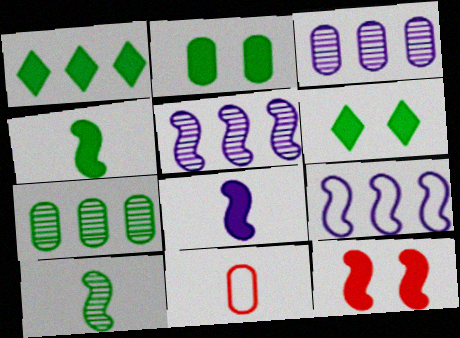[[1, 2, 4], 
[2, 3, 11], 
[5, 6, 11], 
[9, 10, 12]]